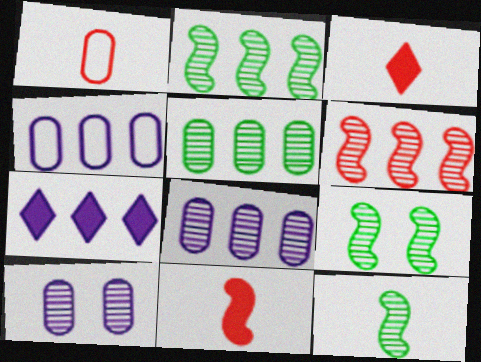[[1, 7, 9], 
[2, 9, 12], 
[3, 4, 9]]